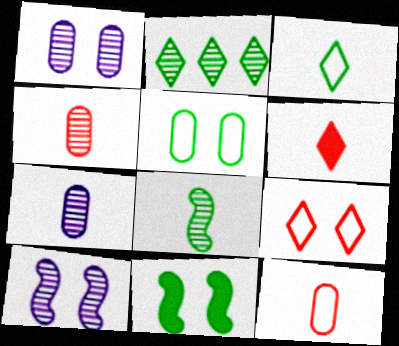[[1, 9, 11], 
[2, 4, 10]]